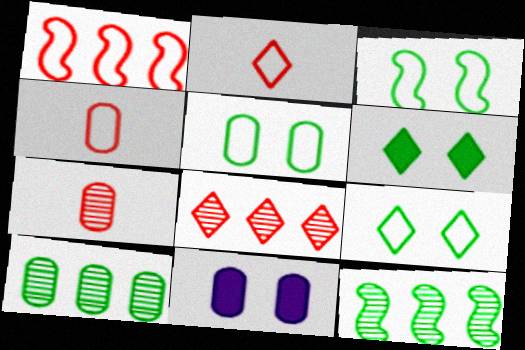[[2, 11, 12], 
[3, 5, 9], 
[4, 10, 11]]